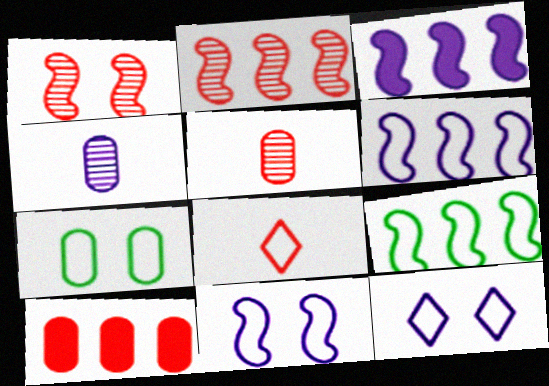[[1, 8, 10], 
[2, 3, 9], 
[3, 4, 12], 
[4, 7, 10], 
[6, 7, 8]]